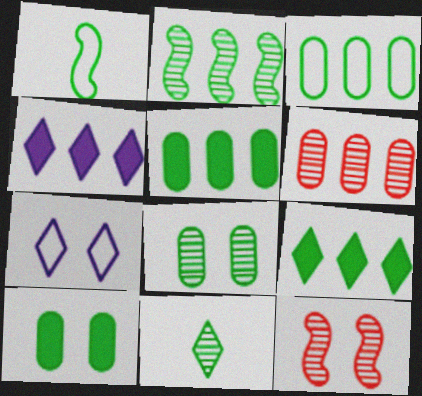[[1, 8, 9], 
[2, 3, 9], 
[2, 8, 11], 
[7, 10, 12]]